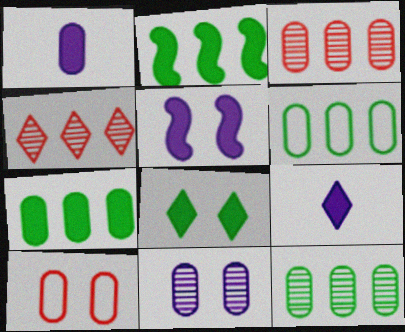[[1, 10, 12], 
[6, 7, 12]]